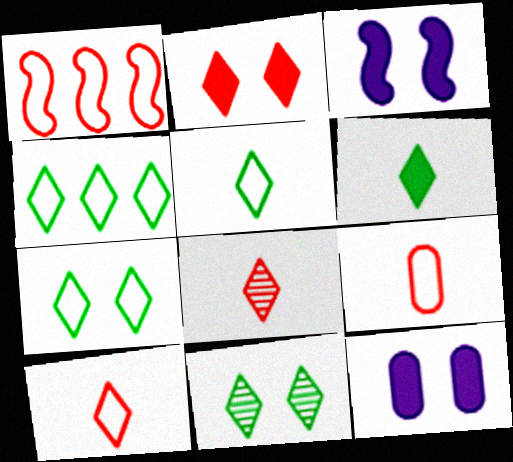[[4, 5, 7], 
[4, 6, 11]]